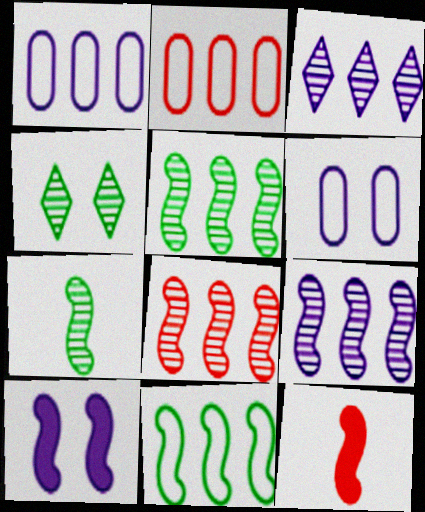[[1, 4, 12], 
[5, 8, 9]]